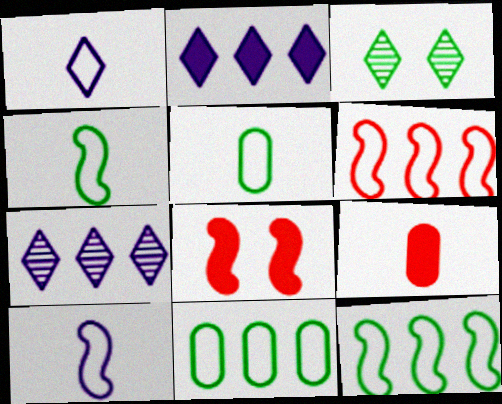[[5, 7, 8]]